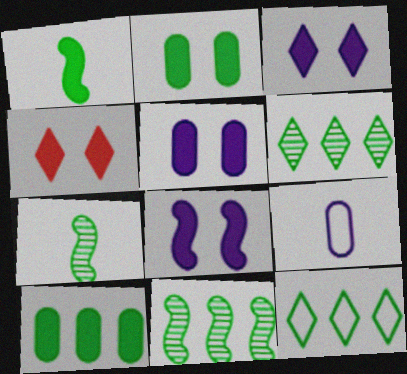[[2, 4, 8], 
[2, 7, 12], 
[3, 5, 8], 
[4, 9, 11], 
[10, 11, 12]]